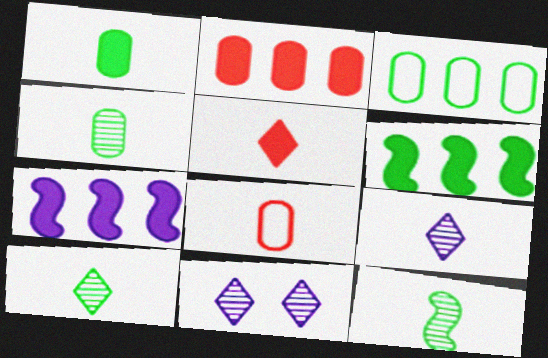[[4, 10, 12], 
[6, 8, 11]]